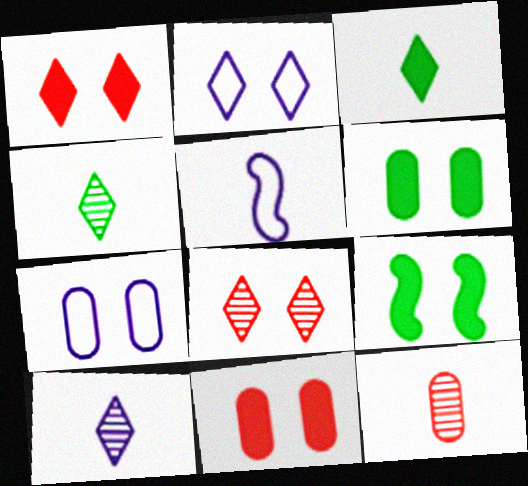[[3, 5, 12], 
[7, 8, 9]]